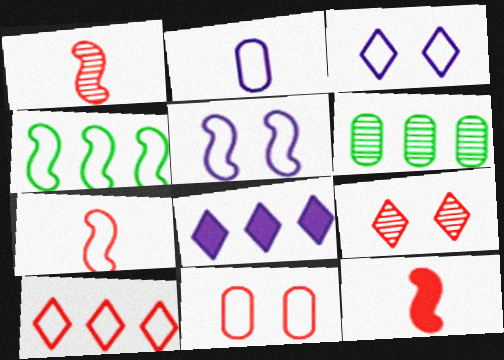[[1, 7, 12], 
[3, 6, 12], 
[4, 5, 7], 
[7, 10, 11]]